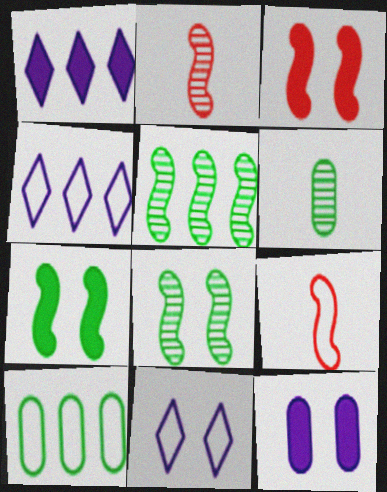[[3, 4, 6], 
[9, 10, 11]]